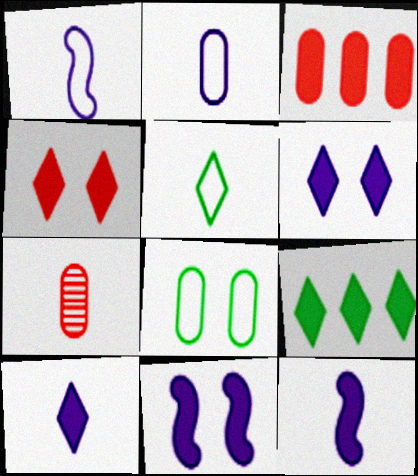[[4, 9, 10], 
[5, 7, 12]]